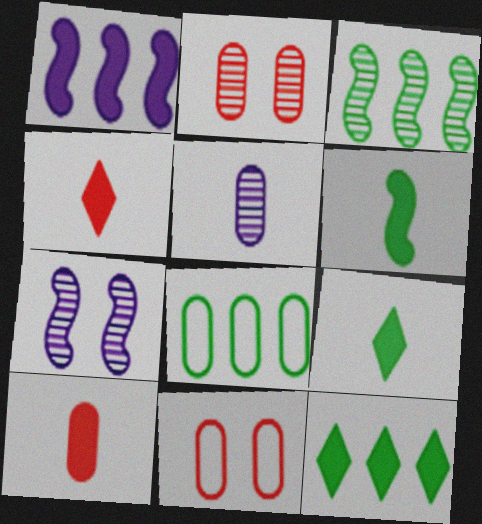[[3, 8, 12], 
[4, 7, 8]]